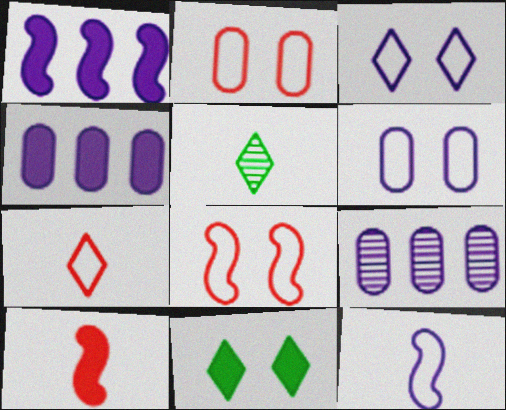[[1, 2, 5], 
[4, 5, 8], 
[4, 10, 11]]